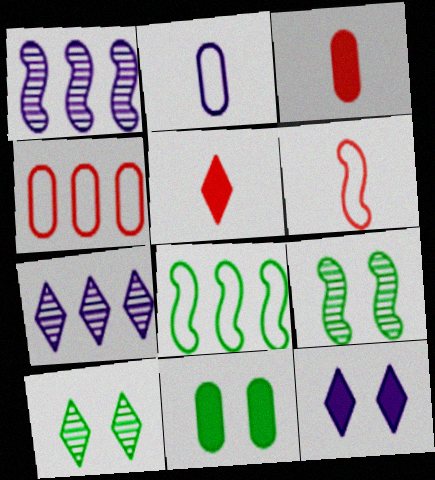[[1, 2, 12], 
[6, 7, 11]]